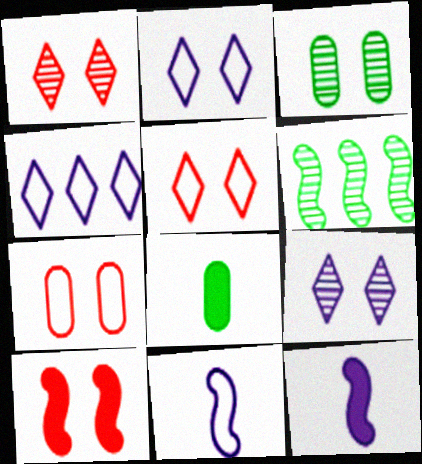[[1, 7, 10], 
[2, 3, 10], 
[6, 10, 11]]